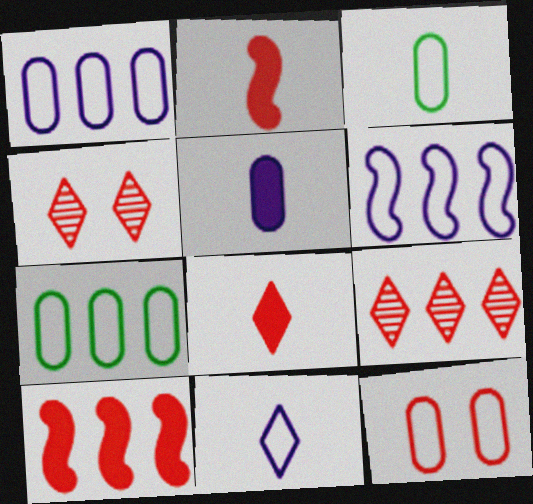[[1, 3, 12], 
[2, 9, 12]]